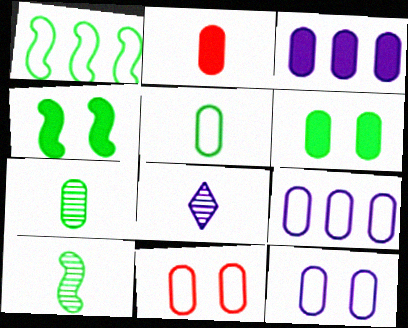[[1, 4, 10], 
[2, 3, 6], 
[3, 7, 11], 
[5, 9, 11]]